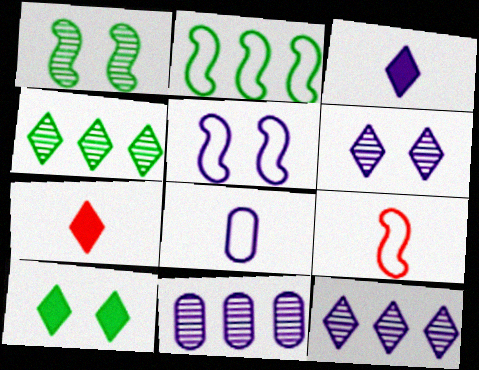[[2, 5, 9], 
[3, 5, 11], 
[9, 10, 11]]